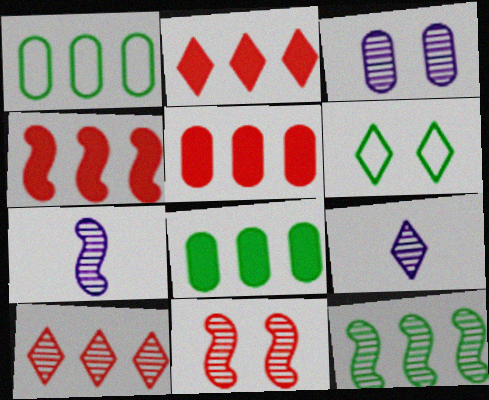[[2, 4, 5], 
[2, 6, 9], 
[5, 6, 7], 
[7, 11, 12]]